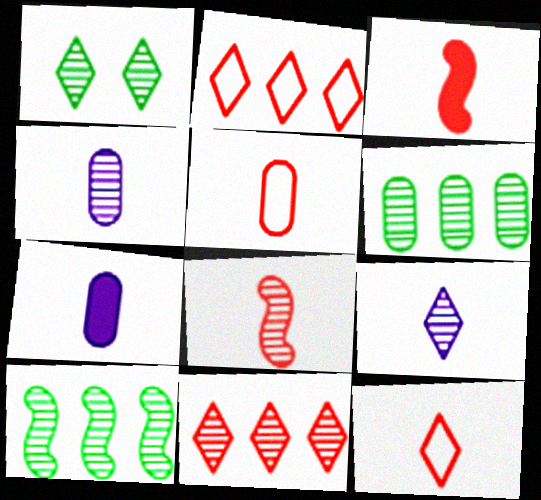[[1, 9, 11]]